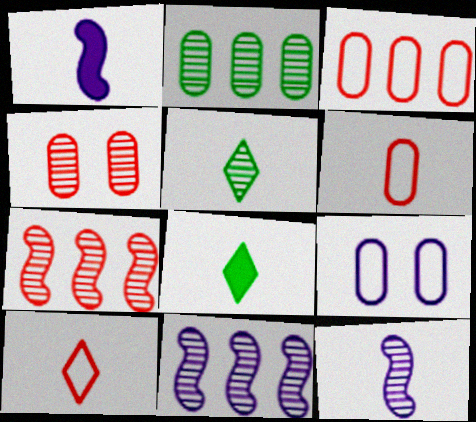[[1, 5, 6], 
[4, 5, 11], 
[6, 8, 12], 
[7, 8, 9]]